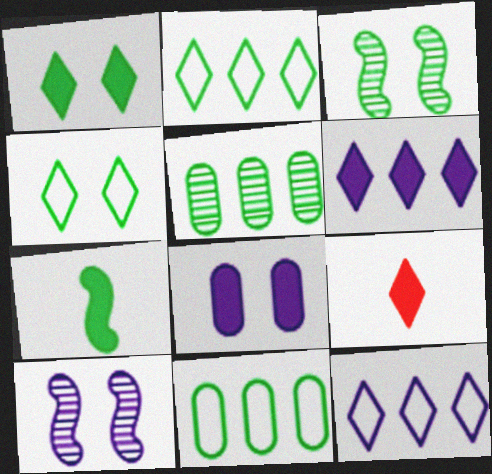[[1, 6, 9], 
[4, 5, 7], 
[9, 10, 11]]